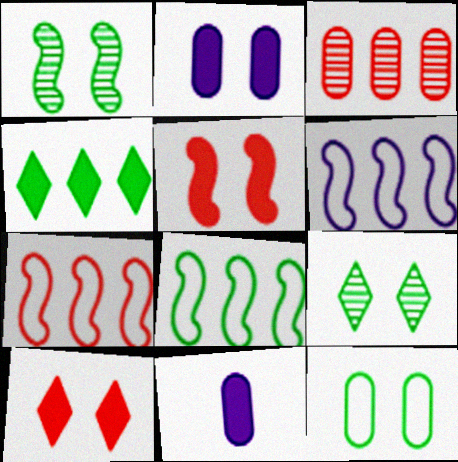[[3, 4, 6], 
[3, 11, 12], 
[4, 5, 11], 
[6, 7, 8], 
[7, 9, 11]]